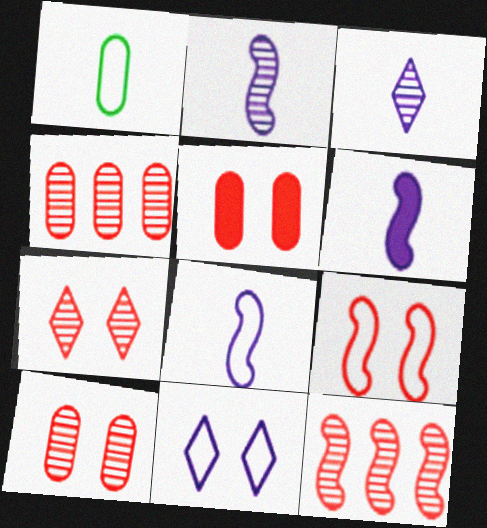[[2, 6, 8], 
[5, 7, 9]]